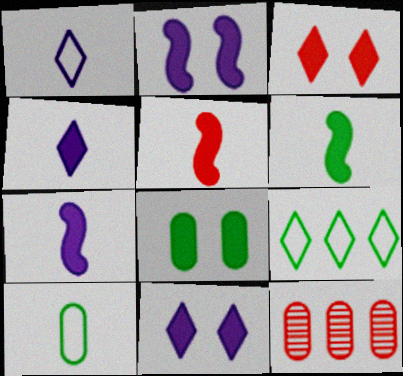[[2, 3, 8], 
[5, 6, 7]]